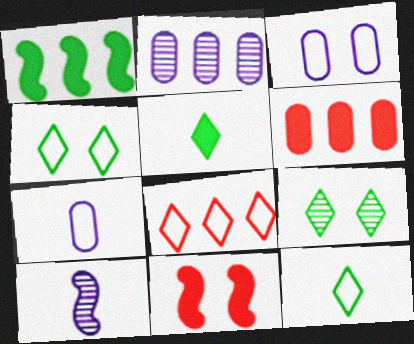[[1, 2, 8], 
[2, 11, 12], 
[3, 9, 11], 
[4, 6, 10]]